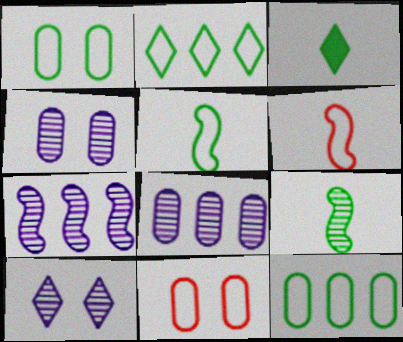[[1, 2, 5], 
[3, 7, 11]]